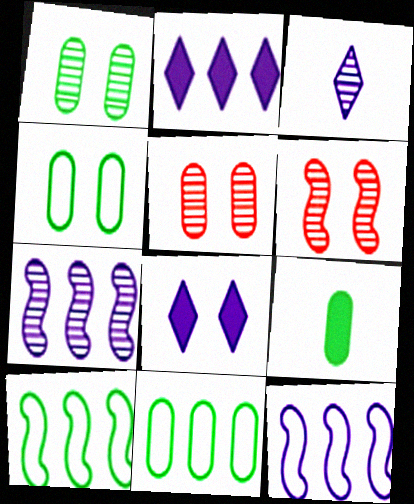[[1, 9, 11], 
[4, 6, 8]]